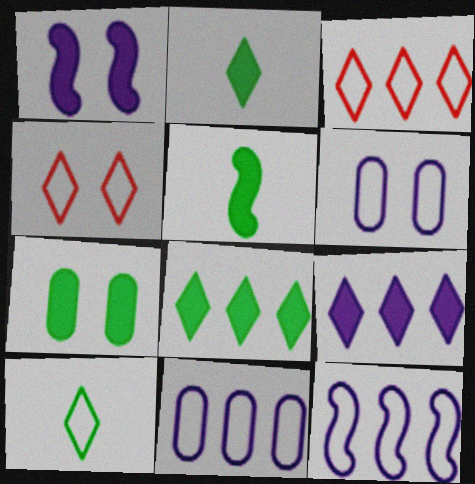[[5, 7, 8]]